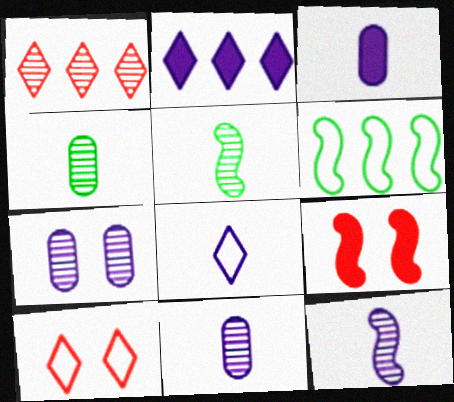[[1, 5, 7], 
[3, 8, 12], 
[6, 9, 12]]